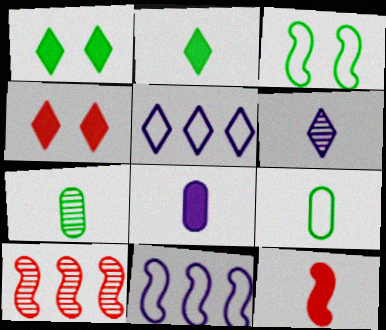[[2, 8, 12], 
[4, 7, 11], 
[6, 9, 12]]